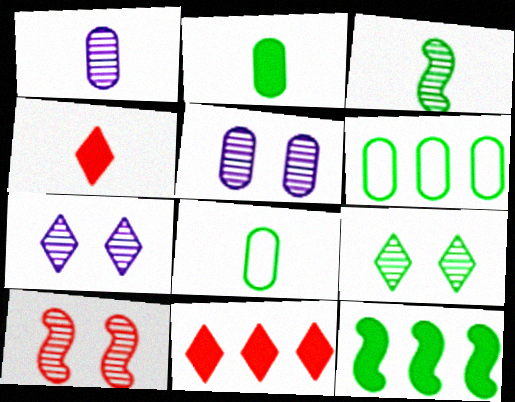[[5, 9, 10], 
[8, 9, 12]]